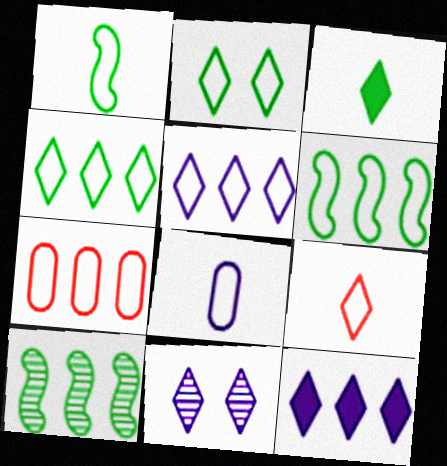[[1, 8, 9], 
[2, 5, 9], 
[5, 6, 7], 
[7, 10, 12]]